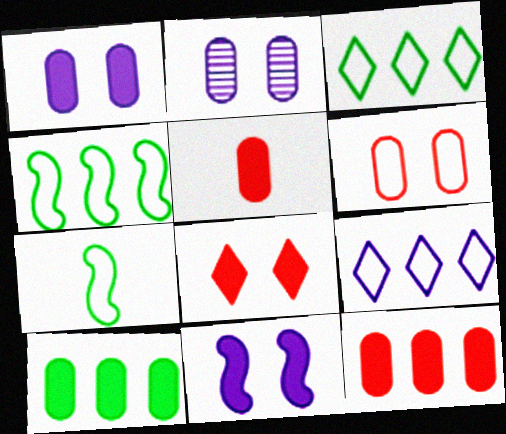[[1, 5, 10], 
[6, 7, 9]]